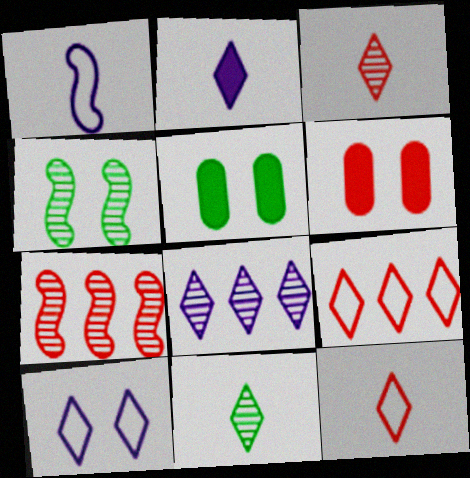[[2, 8, 10], 
[2, 11, 12], 
[4, 6, 10], 
[6, 7, 12]]